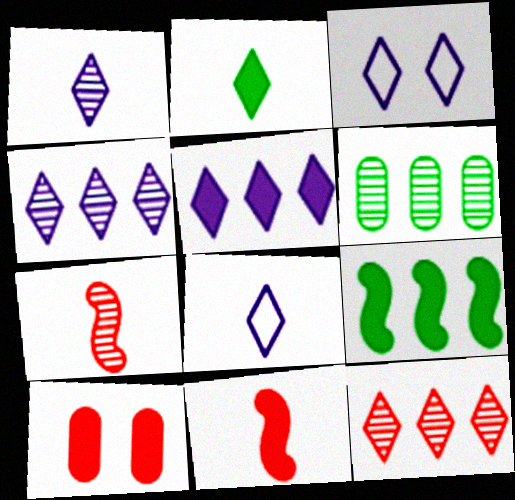[[1, 3, 5], 
[2, 3, 12], 
[3, 6, 11]]